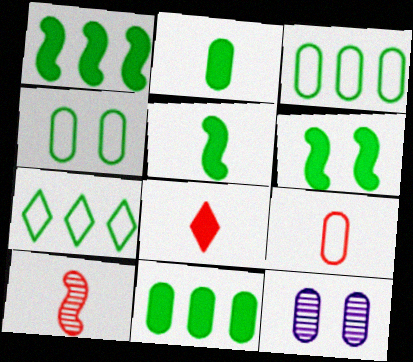[[1, 5, 6], 
[8, 9, 10], 
[9, 11, 12]]